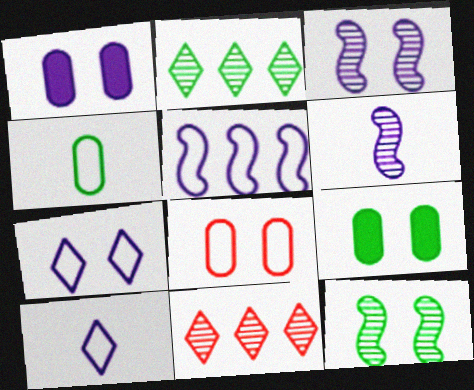[[1, 3, 7]]